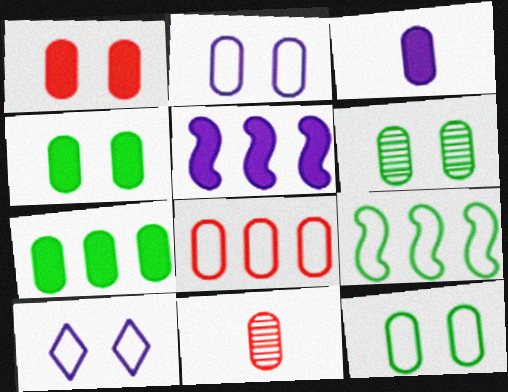[[1, 2, 6], 
[1, 3, 7], 
[1, 8, 11], 
[2, 7, 11], 
[3, 6, 8], 
[4, 6, 12]]